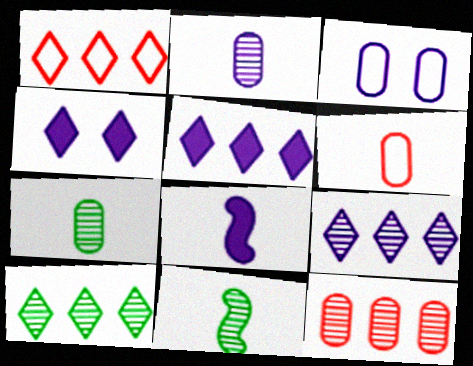[[1, 5, 10], 
[3, 8, 9]]